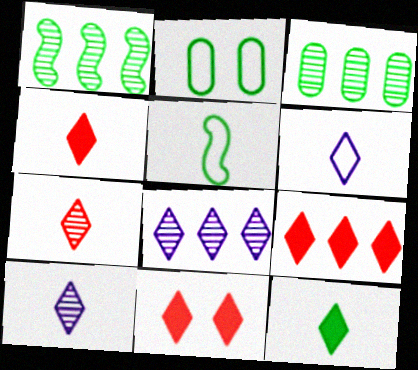[[1, 2, 12], 
[4, 9, 11], 
[6, 7, 12]]